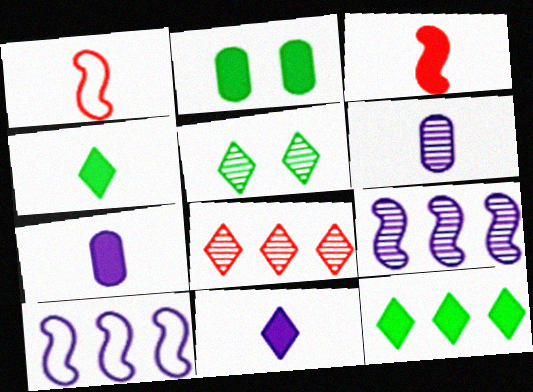[[1, 4, 6], 
[3, 4, 7]]